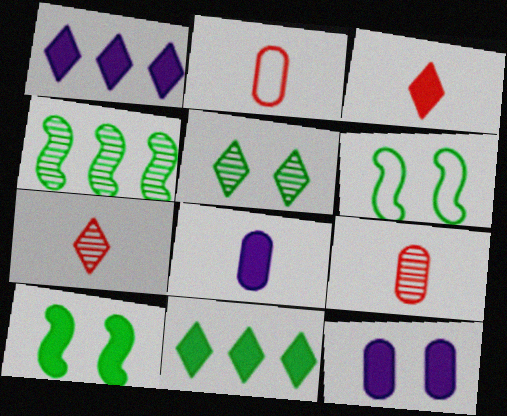[[1, 6, 9]]